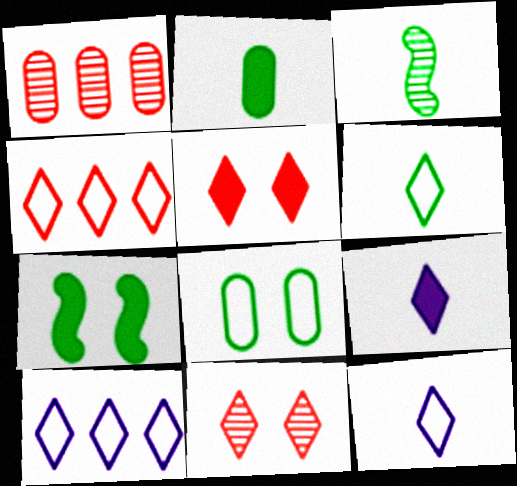[[1, 7, 12], 
[2, 3, 6]]